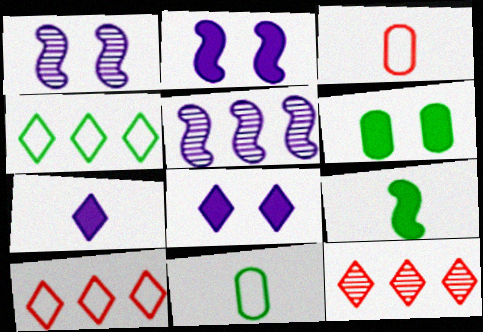[[2, 11, 12]]